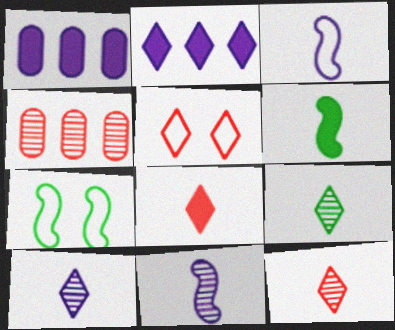[[1, 7, 12], 
[2, 5, 9], 
[9, 10, 12]]